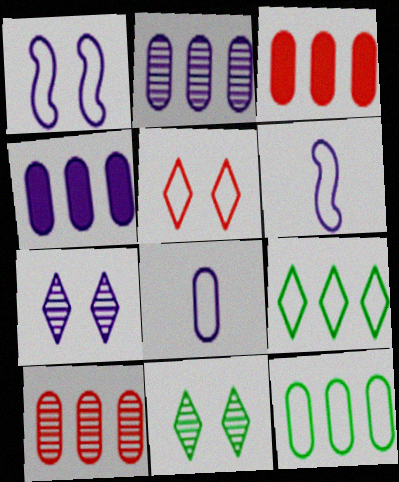[[2, 3, 12], 
[3, 6, 11], 
[4, 6, 7], 
[4, 10, 12], 
[5, 6, 12]]